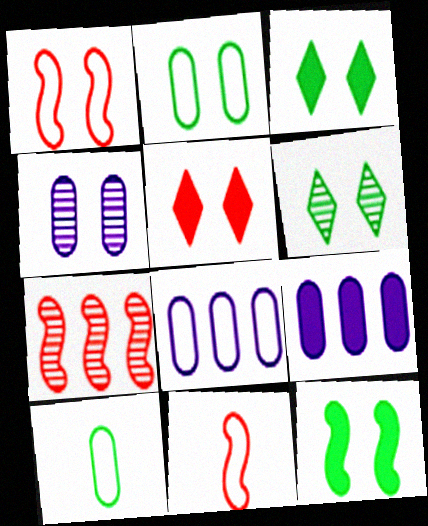[[1, 3, 4], 
[2, 6, 12], 
[6, 9, 11]]